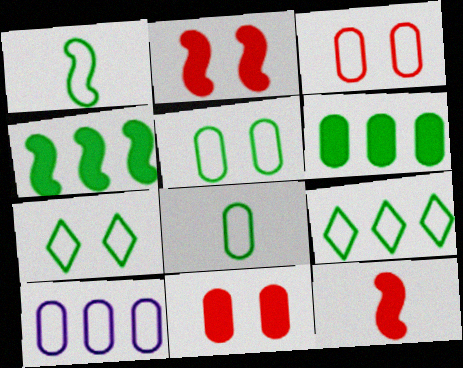[[1, 5, 9], 
[3, 8, 10]]